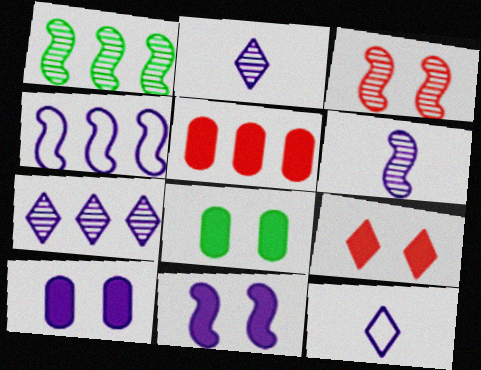[[1, 3, 6], 
[2, 4, 10], 
[4, 6, 11], 
[8, 9, 11]]